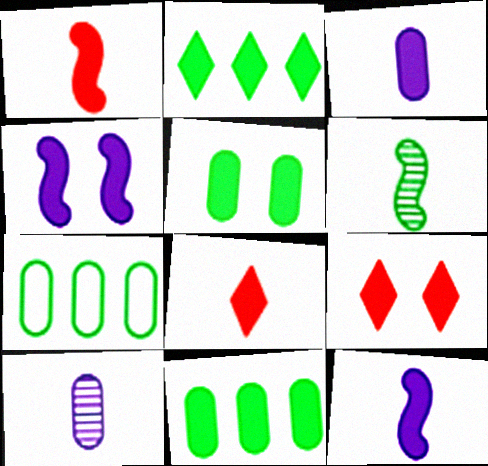[[4, 5, 9], 
[4, 8, 11], 
[9, 11, 12]]